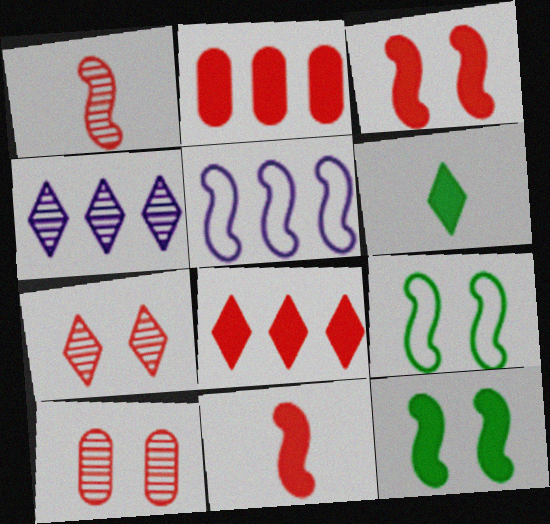[[1, 5, 12], 
[5, 6, 10]]